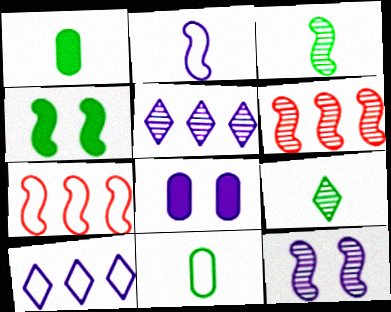[[2, 4, 6], 
[2, 5, 8], 
[3, 6, 12], 
[7, 8, 9]]